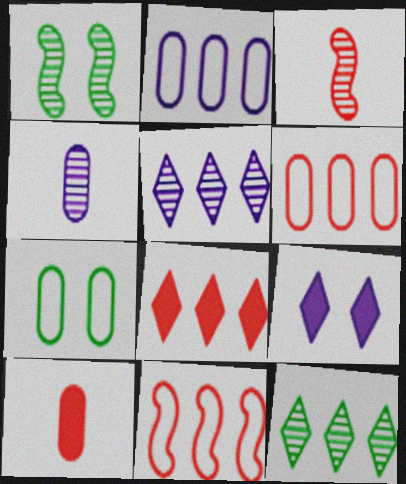[]